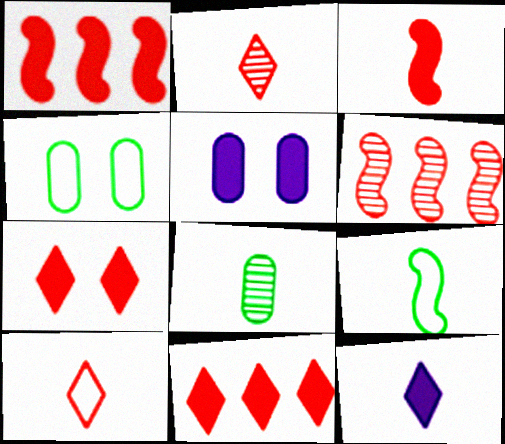[[4, 6, 12]]